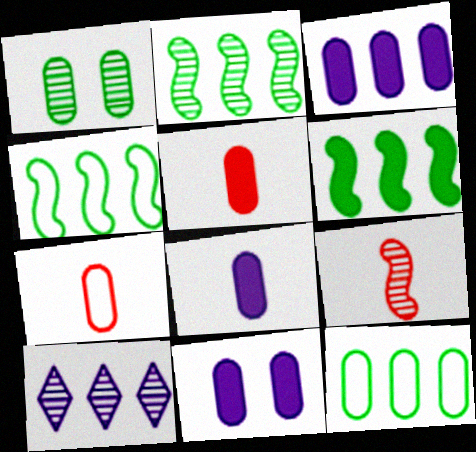[[1, 3, 7], 
[1, 9, 10], 
[2, 4, 6], 
[3, 8, 11]]